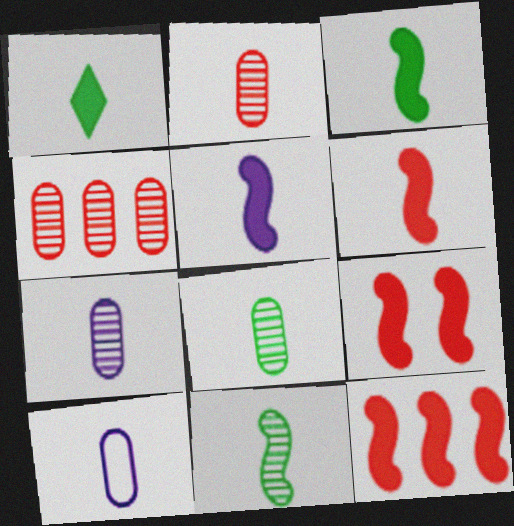[[2, 7, 8], 
[3, 5, 6], 
[6, 9, 12]]